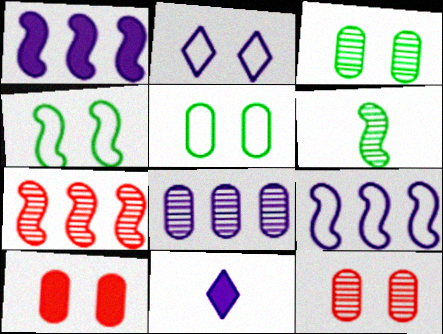[[5, 7, 11]]